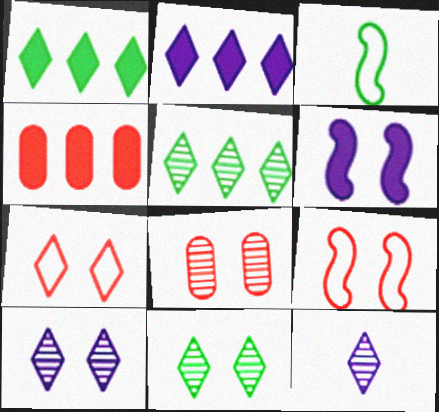[[1, 7, 12], 
[2, 3, 8], 
[3, 4, 10]]